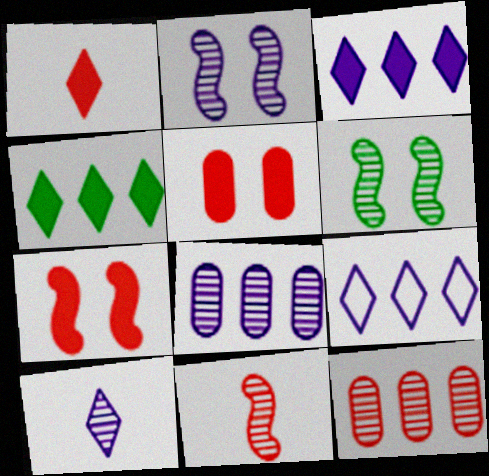[[2, 8, 10], 
[6, 10, 12]]